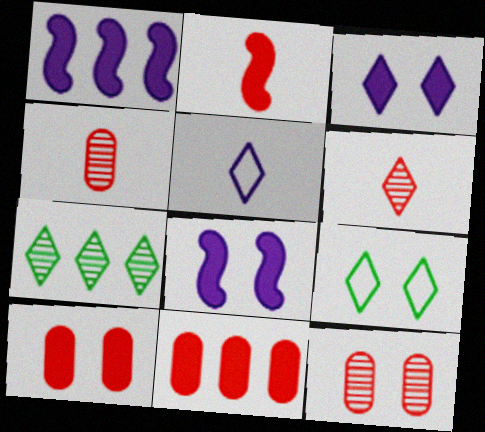[[1, 4, 9], 
[8, 9, 12]]